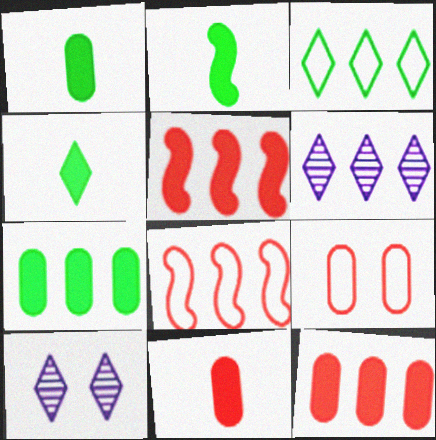[[1, 2, 4], 
[1, 8, 10], 
[2, 6, 9], 
[6, 7, 8]]